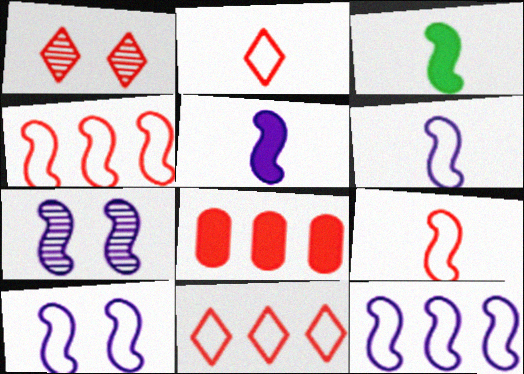[[1, 8, 9], 
[3, 4, 7], 
[5, 7, 12], 
[6, 10, 12]]